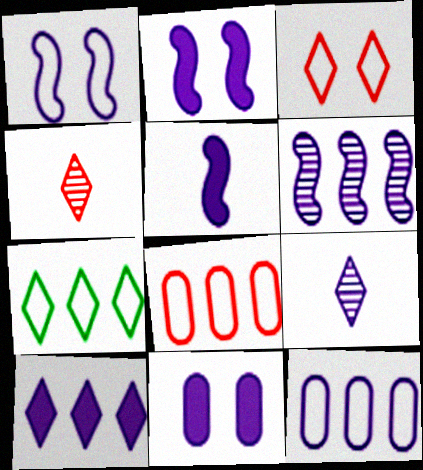[[1, 5, 6], 
[2, 9, 12], 
[5, 10, 11], 
[6, 10, 12]]